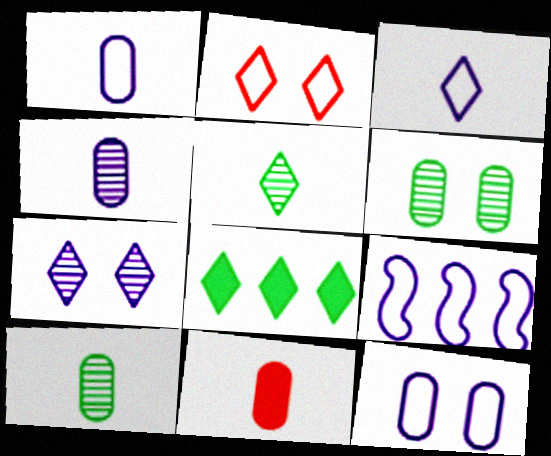[[1, 10, 11], 
[3, 9, 12]]